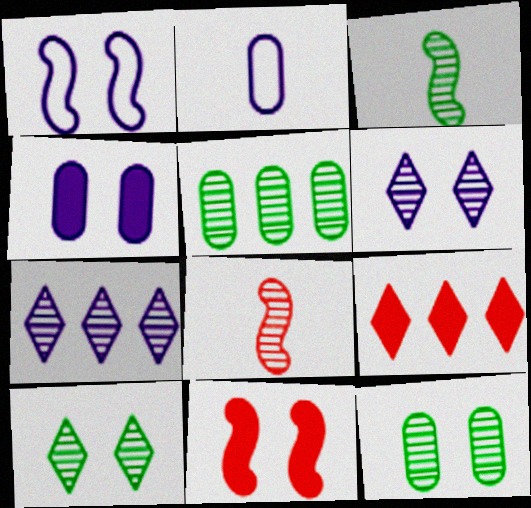[[1, 4, 6], 
[3, 5, 10], 
[5, 6, 8], 
[7, 8, 12]]